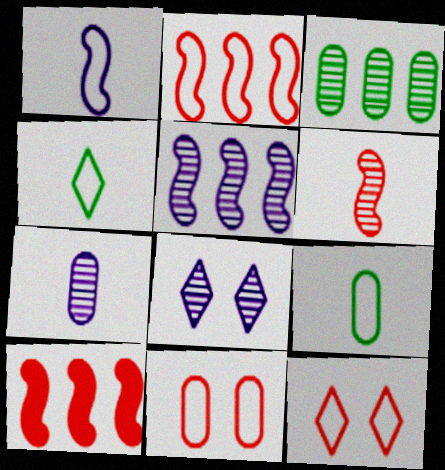[[3, 6, 8], 
[5, 7, 8], 
[8, 9, 10]]